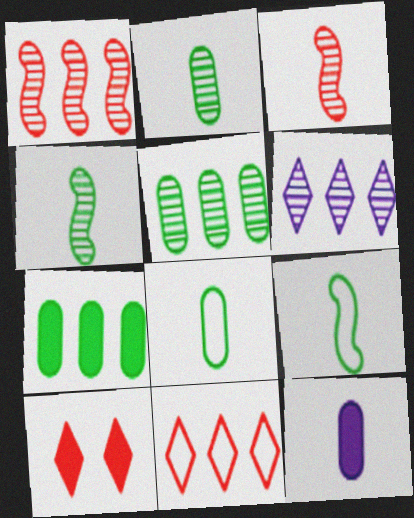[[1, 5, 6]]